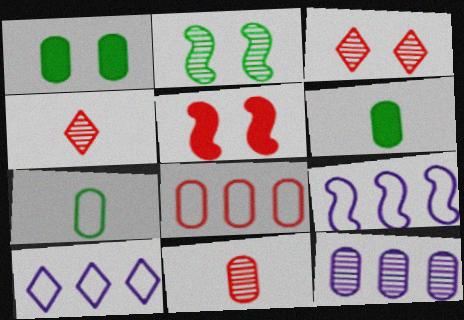[[1, 4, 9], 
[2, 4, 12], 
[3, 6, 9], 
[4, 5, 8]]